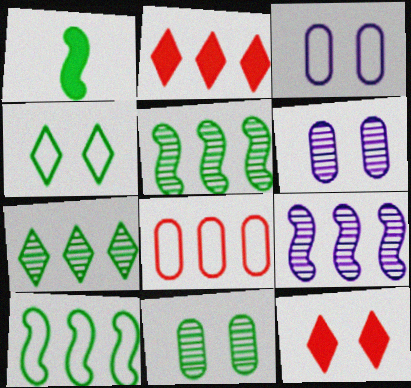[]